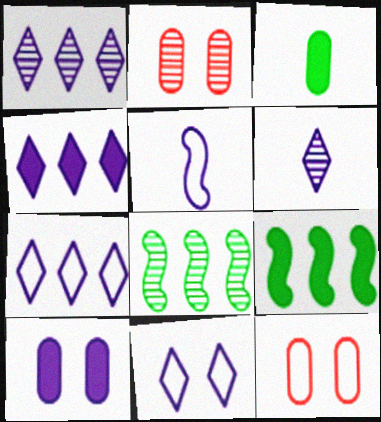[[1, 4, 7], 
[1, 5, 10], 
[2, 6, 8], 
[4, 6, 11], 
[6, 9, 12]]